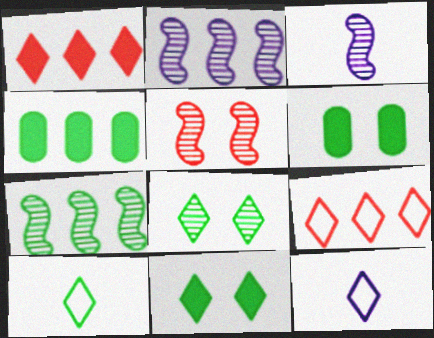[[1, 8, 12], 
[2, 4, 9], 
[3, 5, 7], 
[3, 6, 9], 
[4, 5, 12], 
[6, 7, 10]]